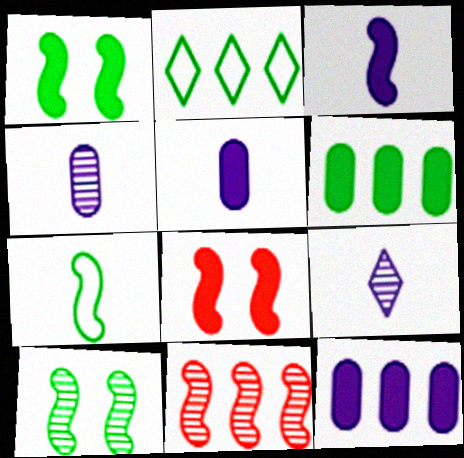[[2, 4, 8], 
[2, 11, 12]]